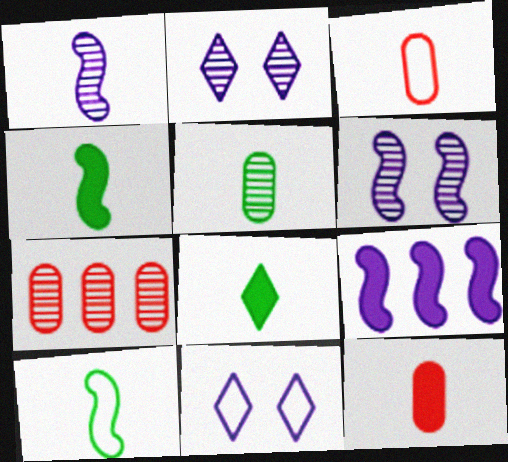[[1, 3, 8], 
[4, 7, 11], 
[5, 8, 10]]